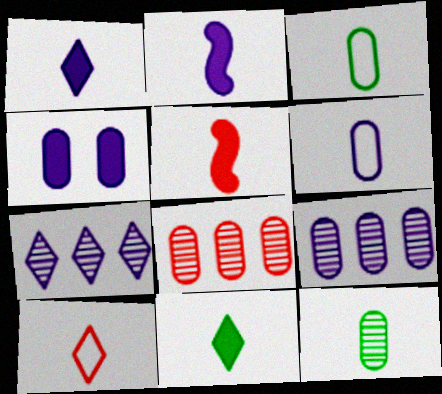[[2, 10, 12], 
[3, 4, 8], 
[4, 6, 9]]